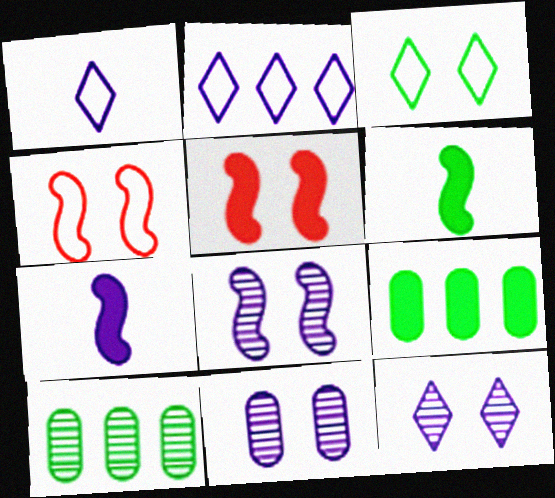[[1, 5, 10], 
[2, 7, 11], 
[3, 5, 11], 
[3, 6, 10], 
[8, 11, 12]]